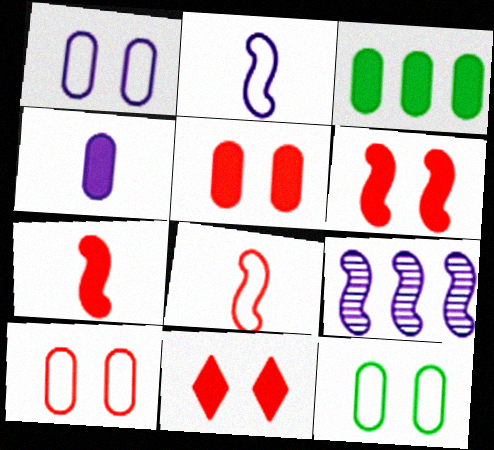[[1, 10, 12], 
[3, 4, 5], 
[5, 6, 11]]